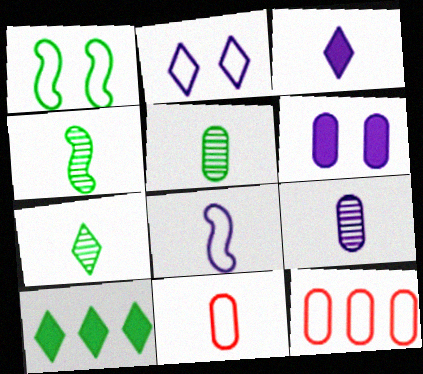[[1, 5, 10], 
[3, 4, 11], 
[3, 8, 9], 
[4, 5, 7], 
[5, 6, 12]]